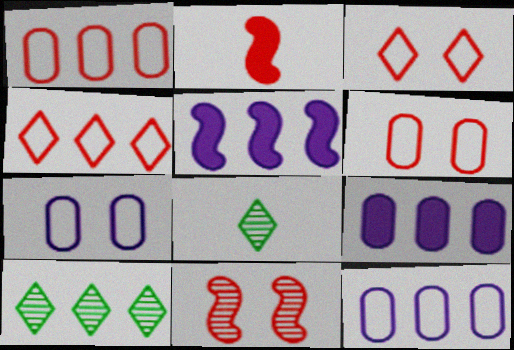[[1, 5, 10], 
[2, 7, 10], 
[5, 6, 8]]